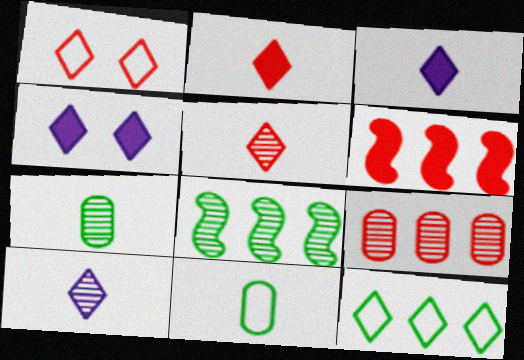[[4, 5, 12]]